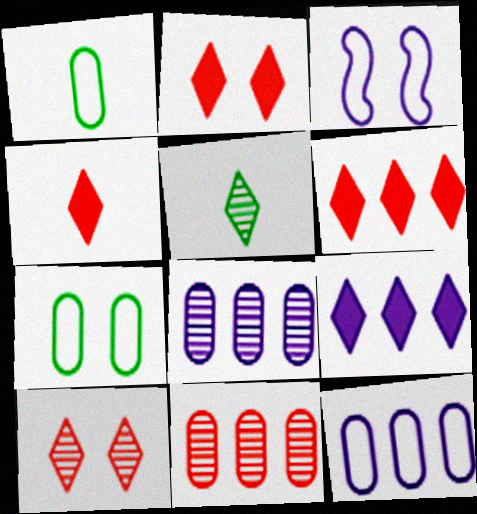[[2, 4, 6]]